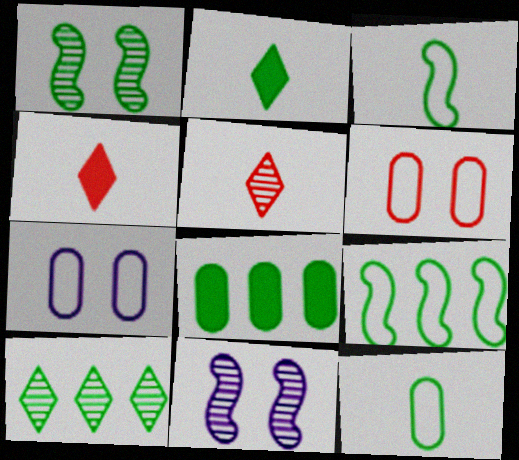[[8, 9, 10]]